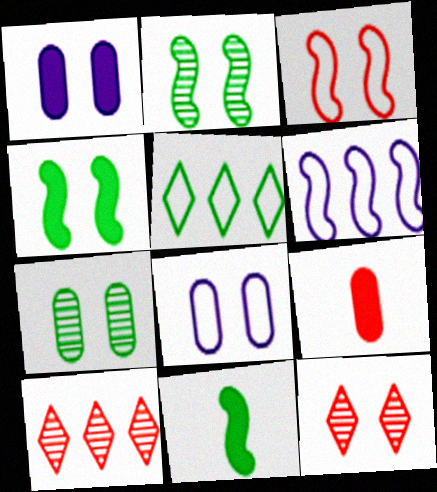[[3, 9, 10], 
[4, 8, 12], 
[5, 7, 11], 
[8, 10, 11]]